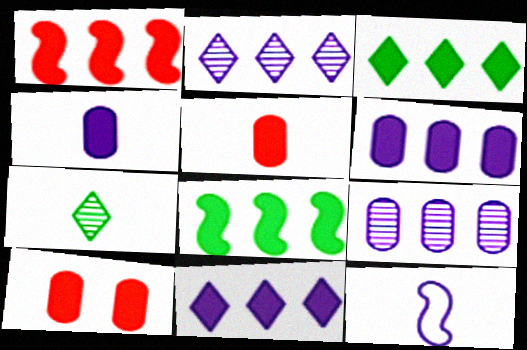[[1, 3, 6], 
[5, 7, 12]]